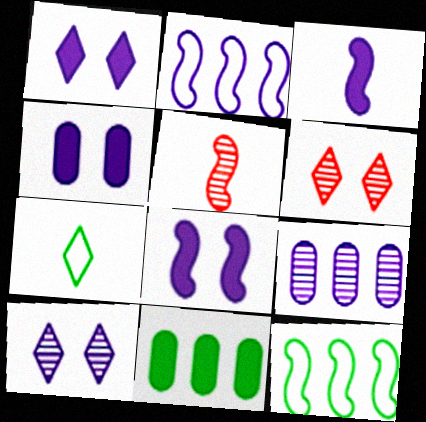[[1, 4, 8], 
[5, 8, 12]]